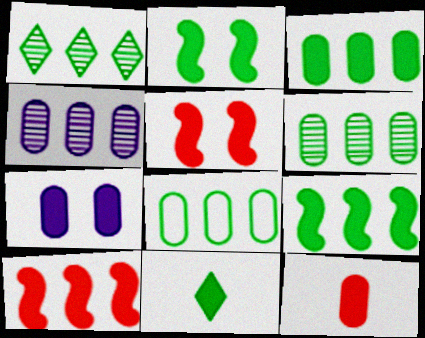[[1, 8, 9], 
[2, 3, 11], 
[3, 6, 8], 
[3, 7, 12], 
[7, 10, 11]]